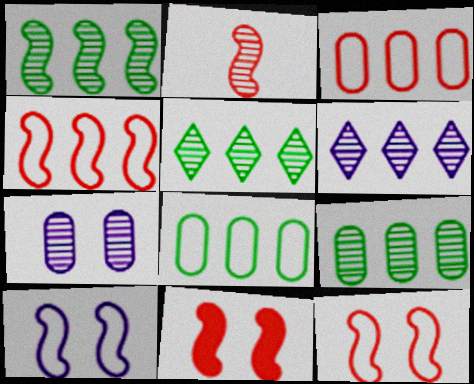[[1, 5, 9], 
[2, 4, 11], 
[2, 5, 7]]